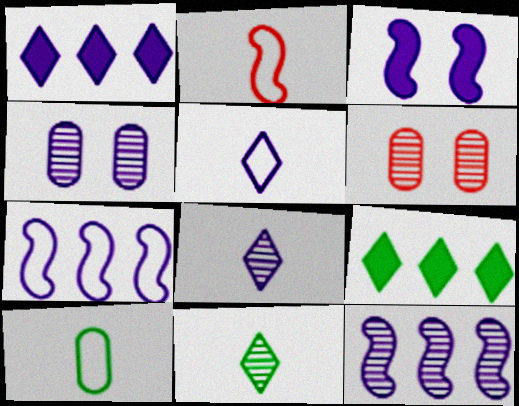[[2, 4, 9], 
[2, 5, 10], 
[4, 8, 12], 
[6, 11, 12]]